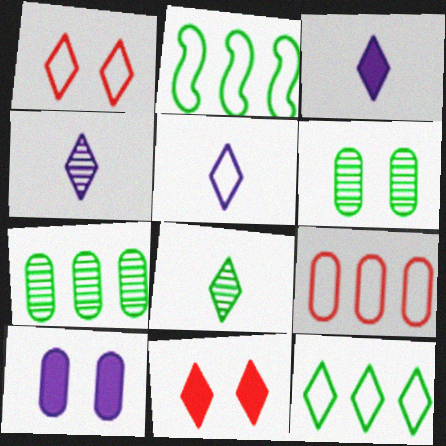[[1, 5, 12], 
[3, 4, 5], 
[4, 11, 12]]